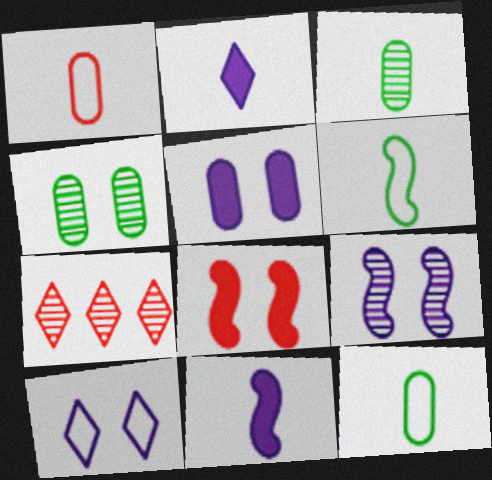[[1, 7, 8], 
[3, 7, 9], 
[4, 8, 10], 
[5, 6, 7], 
[5, 9, 10]]